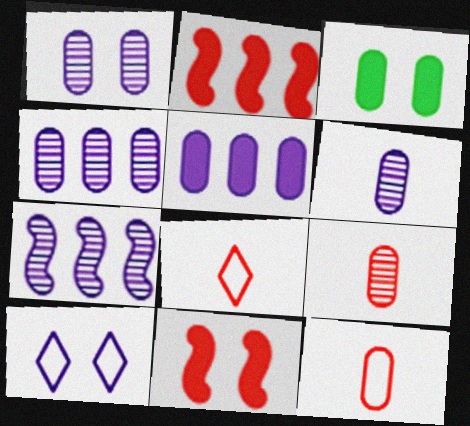[[1, 4, 6], 
[3, 4, 12], 
[3, 7, 8]]